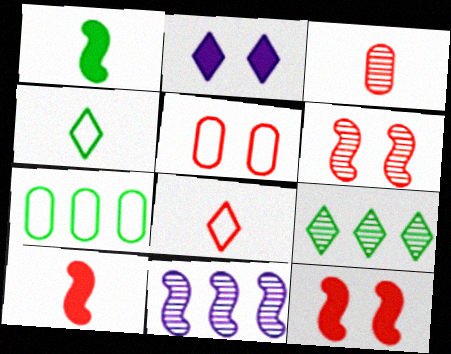[[2, 8, 9], 
[3, 8, 10]]